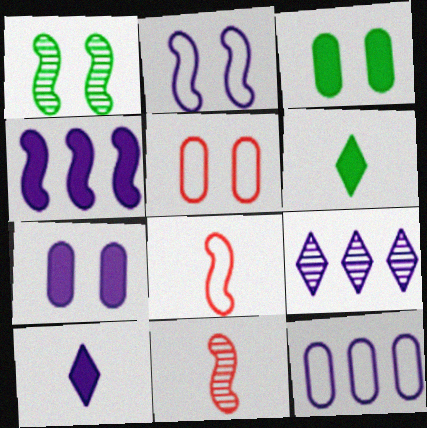[[1, 4, 8], 
[3, 8, 9], 
[4, 7, 10], 
[4, 9, 12]]